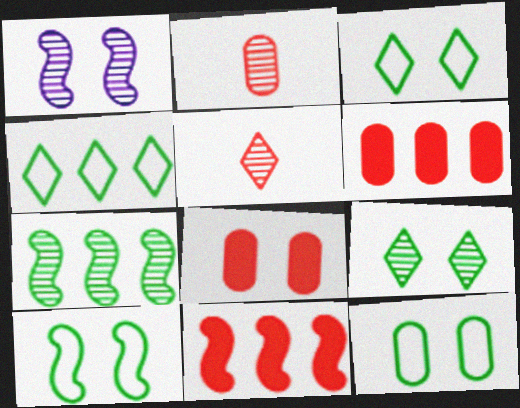[[1, 3, 8], 
[3, 10, 12]]